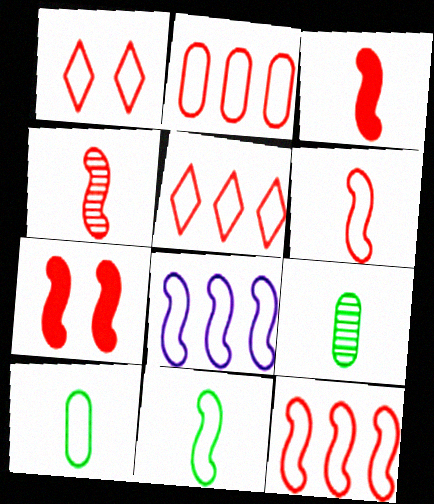[[1, 2, 6], 
[1, 8, 10], 
[2, 5, 12], 
[3, 4, 6], 
[4, 7, 12]]